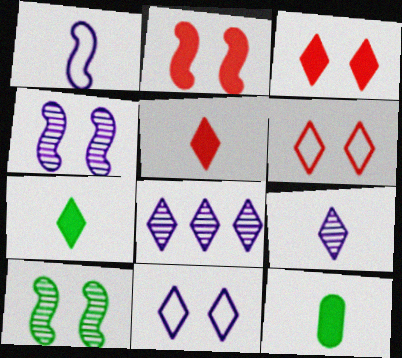[[6, 7, 8]]